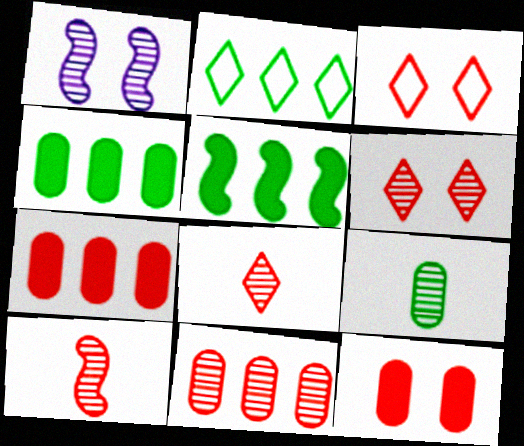[[3, 7, 10], 
[6, 10, 11]]